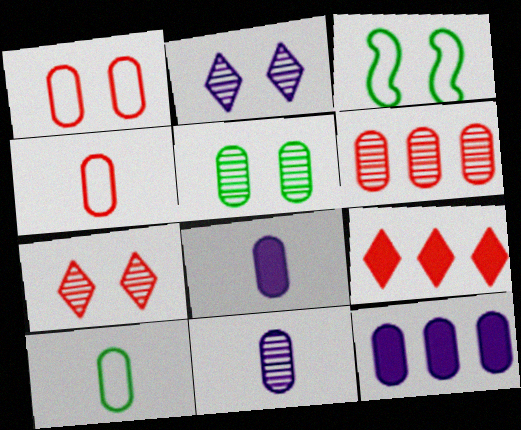[[3, 9, 11], 
[4, 5, 12], 
[5, 6, 11]]